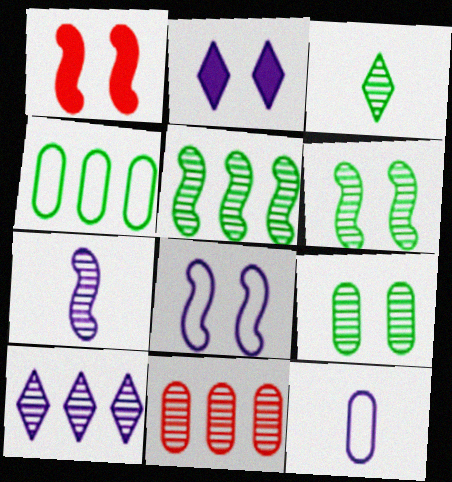[[1, 6, 8], 
[3, 5, 9], 
[5, 10, 11]]